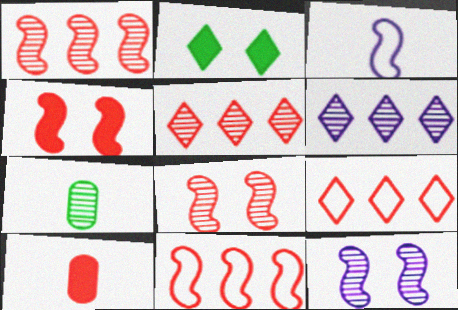[[5, 7, 12], 
[6, 7, 8], 
[8, 9, 10]]